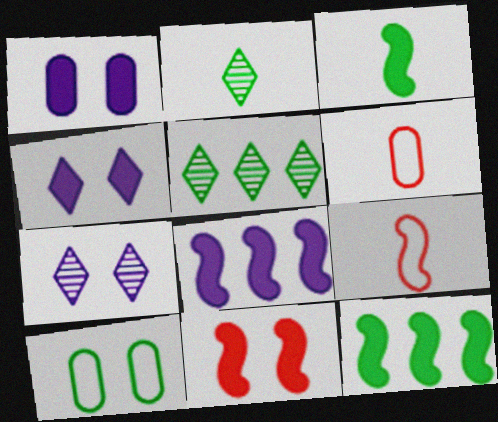[[1, 5, 9], 
[2, 10, 12], 
[3, 5, 10], 
[3, 8, 11], 
[6, 7, 12], 
[7, 10, 11]]